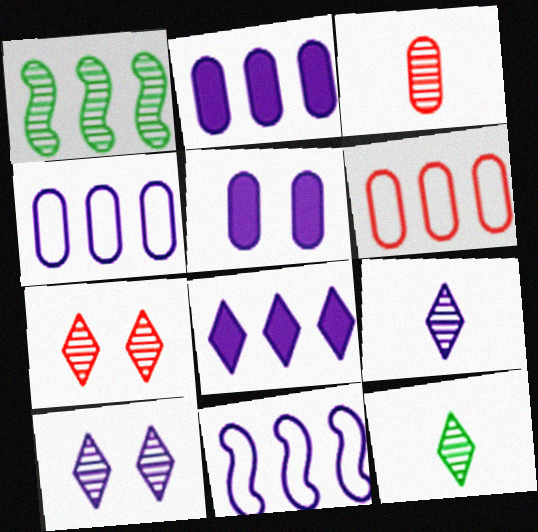[[1, 3, 10], 
[1, 6, 8], 
[5, 9, 11]]